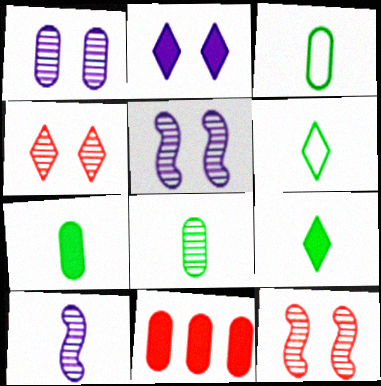[[1, 3, 11], 
[3, 7, 8], 
[5, 6, 11]]